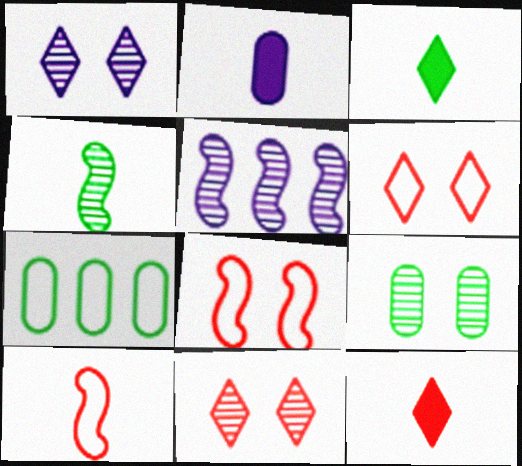[]